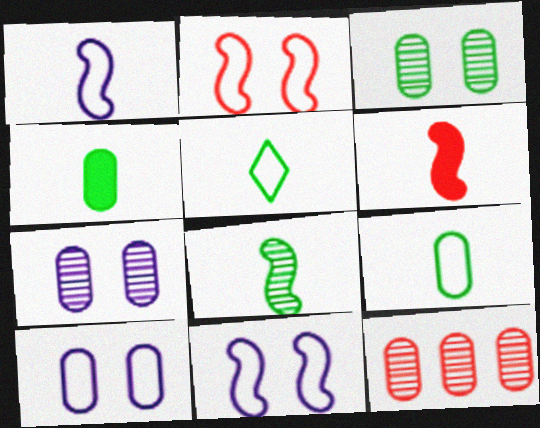[[1, 6, 8], 
[4, 5, 8], 
[4, 10, 12]]